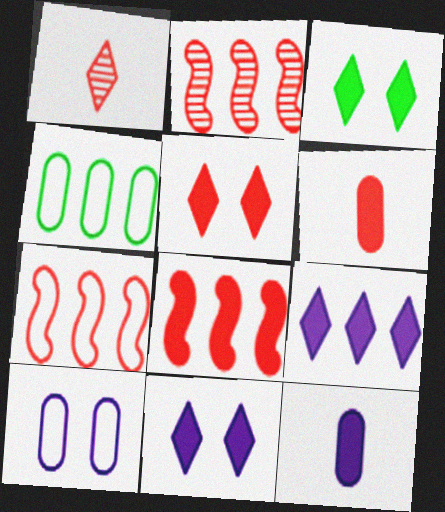[[2, 4, 9], 
[2, 7, 8], 
[3, 5, 11], 
[3, 8, 12], 
[5, 6, 8]]